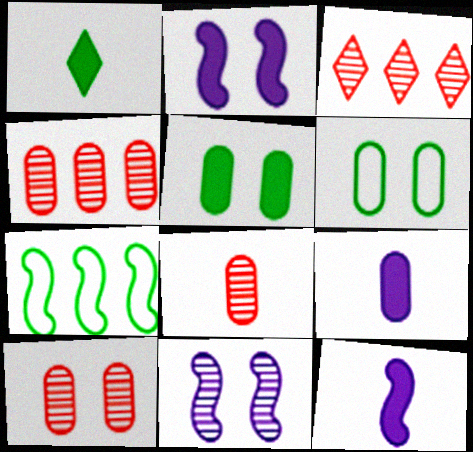[[3, 6, 12], 
[4, 6, 9], 
[4, 8, 10]]